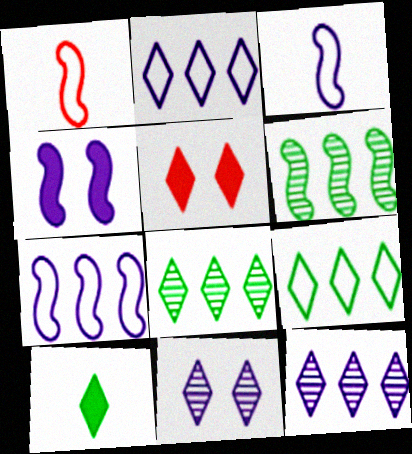[[1, 4, 6]]